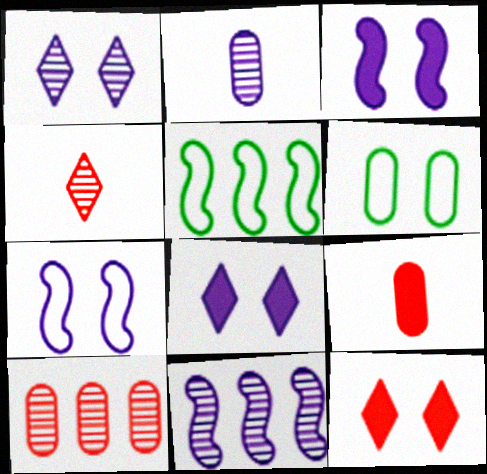[[1, 2, 11], 
[1, 5, 9], 
[2, 5, 12]]